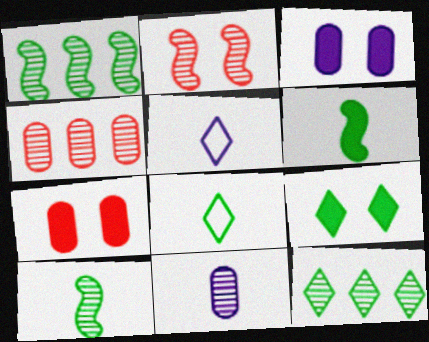[[1, 5, 7], 
[2, 11, 12], 
[8, 9, 12]]